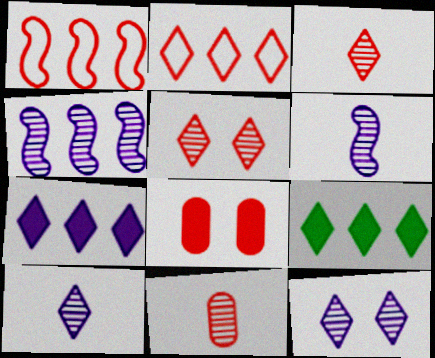[[1, 3, 8]]